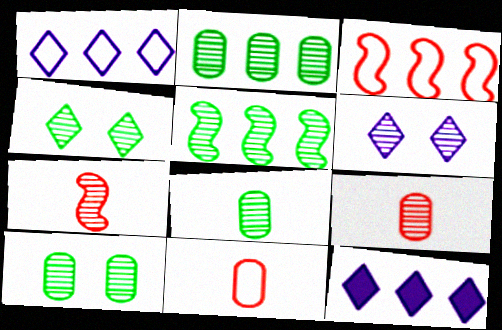[[2, 3, 12], 
[2, 6, 7], 
[2, 8, 10], 
[4, 5, 8], 
[5, 6, 9]]